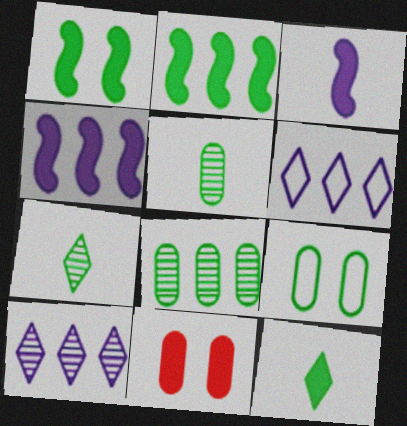[[2, 7, 9], 
[4, 11, 12]]